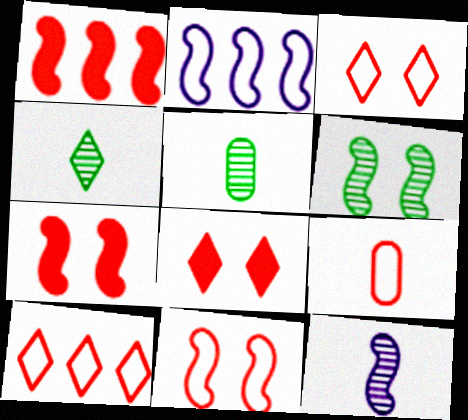[[2, 5, 8], 
[9, 10, 11]]